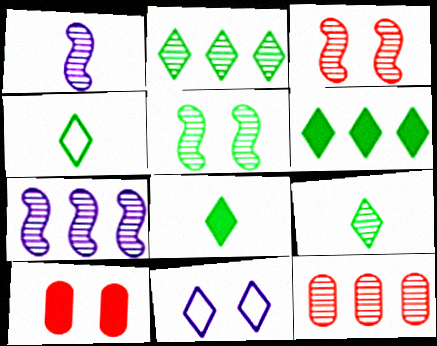[[2, 7, 12], 
[4, 7, 10], 
[4, 8, 9], 
[5, 10, 11]]